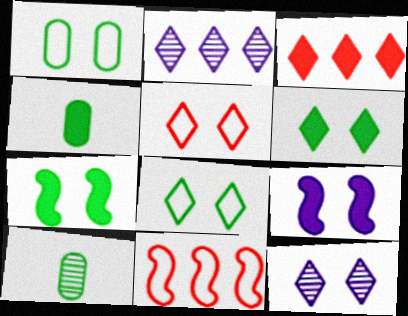[[3, 4, 9], 
[4, 11, 12], 
[5, 6, 12]]